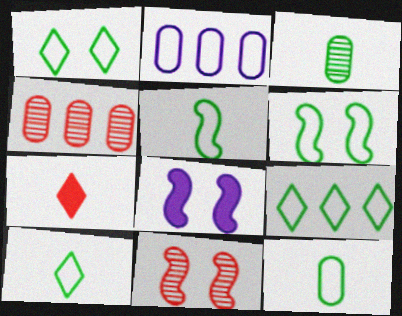[[1, 9, 10], 
[4, 8, 10], 
[5, 10, 12], 
[6, 8, 11], 
[6, 9, 12]]